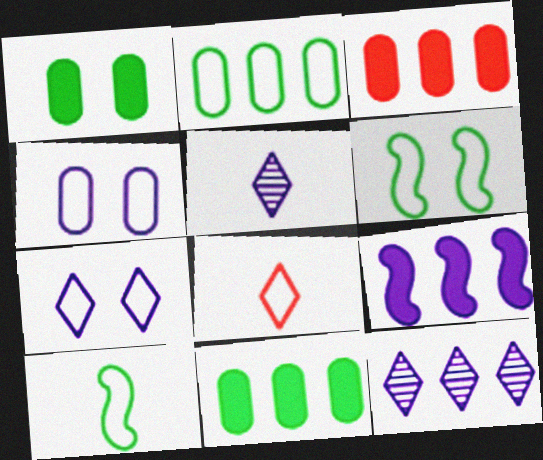[[3, 5, 6], 
[4, 5, 9]]